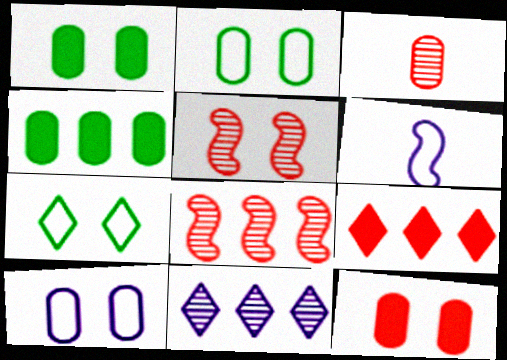[[3, 4, 10]]